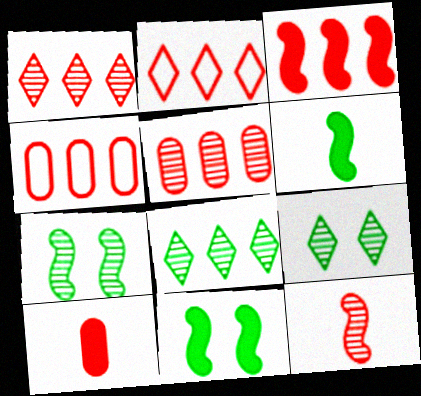[[1, 3, 4], 
[2, 3, 5]]